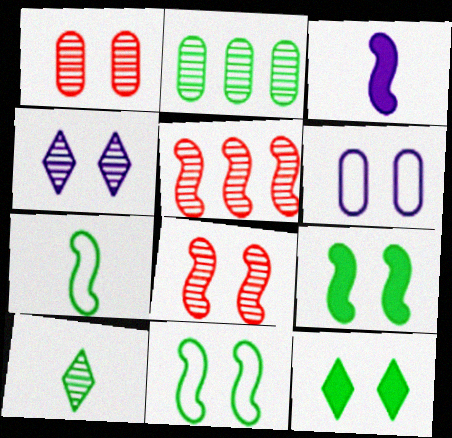[[2, 7, 12], 
[3, 5, 11], 
[6, 8, 12]]